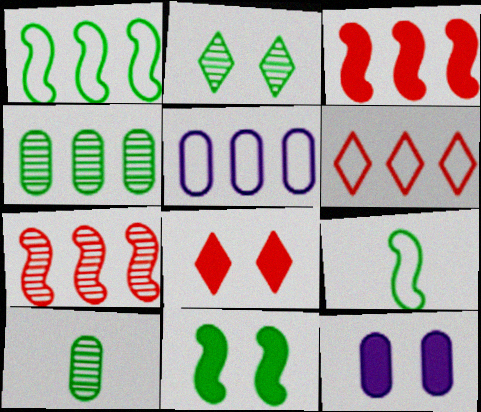[[1, 5, 6], 
[8, 11, 12]]